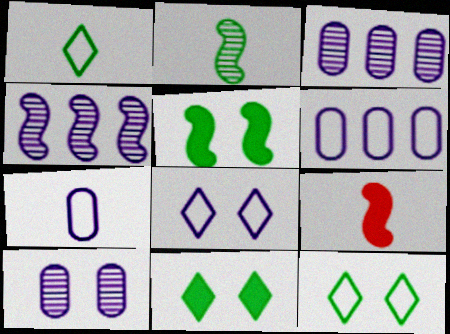[[3, 9, 12]]